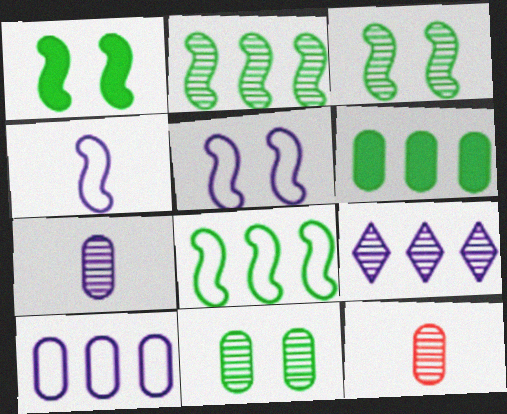[[3, 9, 12]]